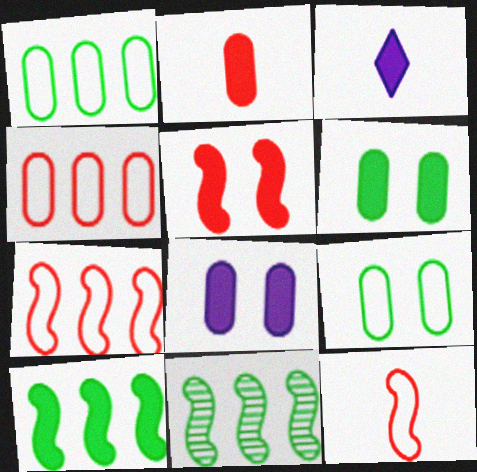[]